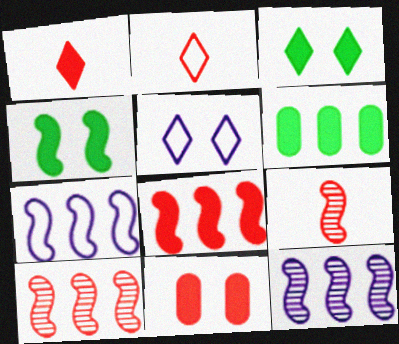[[1, 8, 11], 
[2, 10, 11], 
[4, 7, 9], 
[5, 6, 9]]